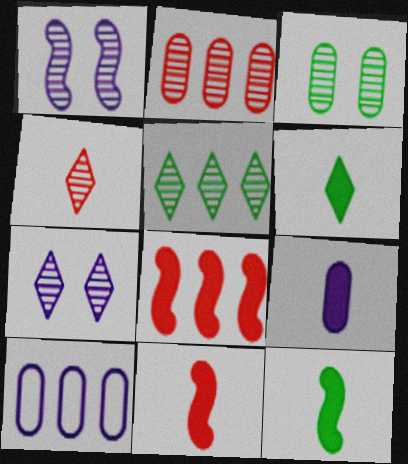[[4, 5, 7], 
[5, 8, 10], 
[6, 9, 11]]